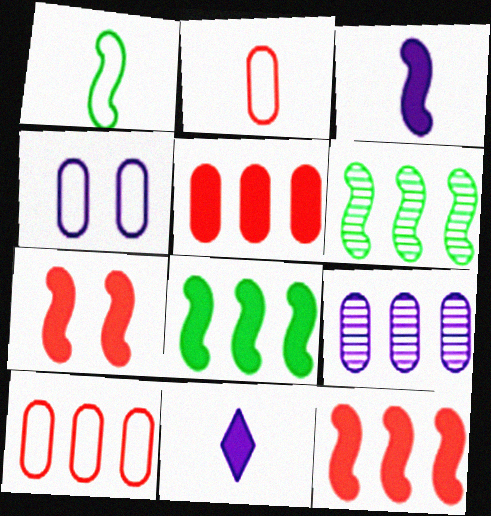[[3, 7, 8]]